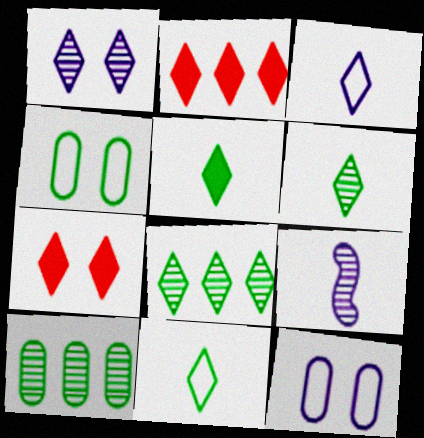[[1, 2, 11], 
[2, 4, 9], 
[3, 7, 8], 
[5, 6, 11]]